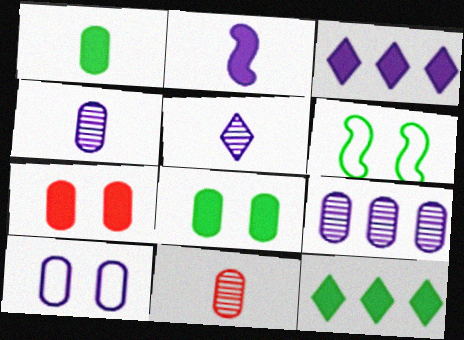[[2, 7, 12], 
[3, 6, 11]]